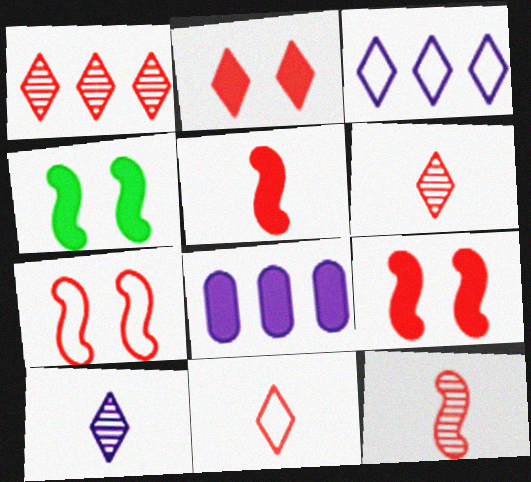[[1, 2, 11]]